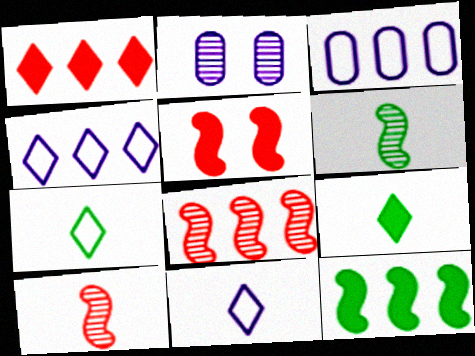[]